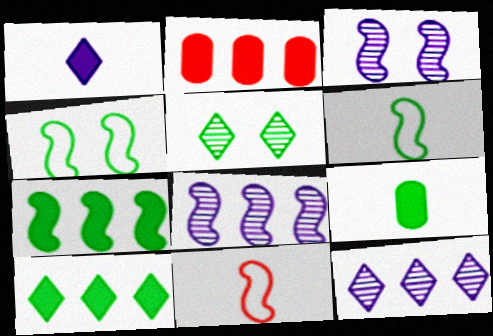[[3, 7, 11]]